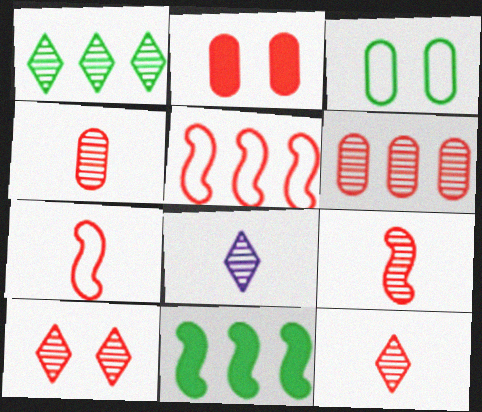[[1, 8, 10], 
[2, 5, 12], 
[4, 9, 12], 
[6, 9, 10]]